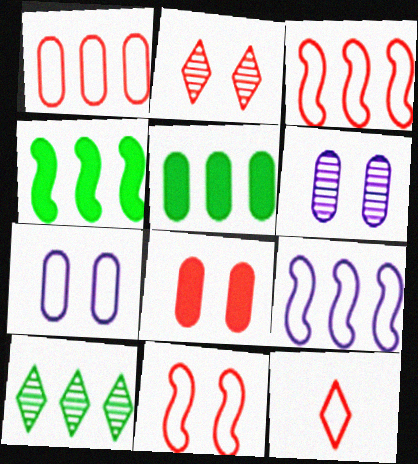[[1, 11, 12], 
[2, 8, 11], 
[4, 6, 12]]